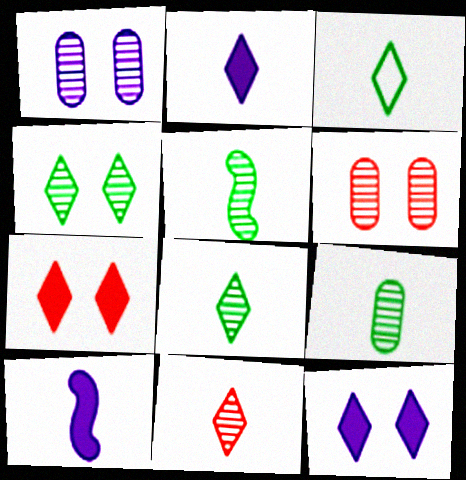[[2, 3, 11], 
[5, 8, 9]]